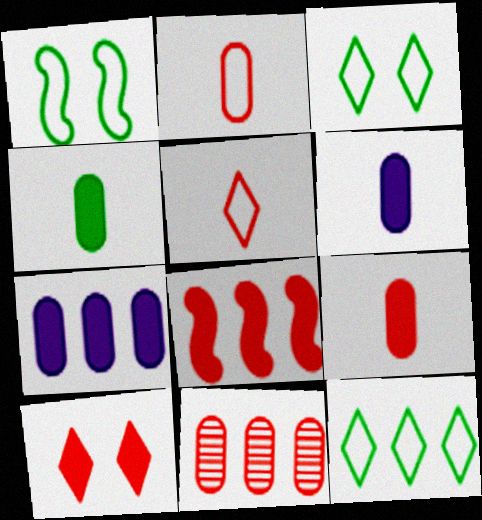[[4, 6, 9], 
[8, 9, 10]]